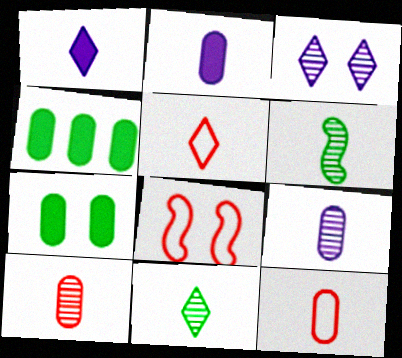[[1, 5, 11], 
[1, 6, 12], 
[2, 5, 6], 
[3, 7, 8]]